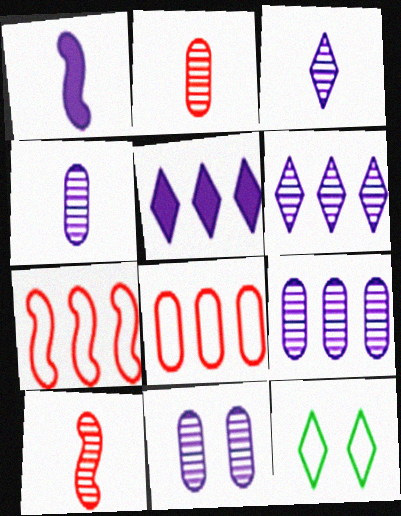[[4, 9, 11]]